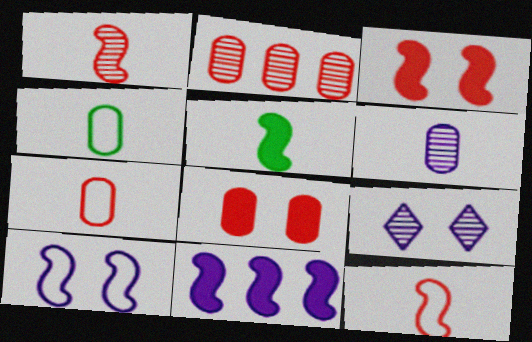[[2, 7, 8], 
[3, 5, 11]]